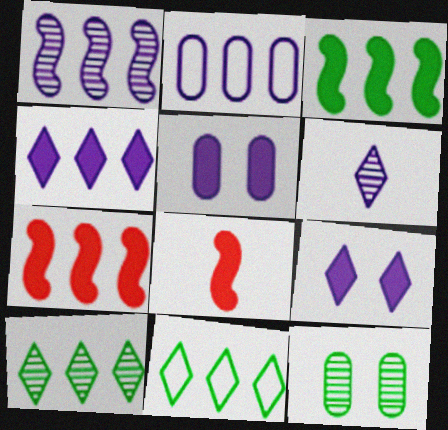[[1, 2, 4], 
[2, 7, 10]]